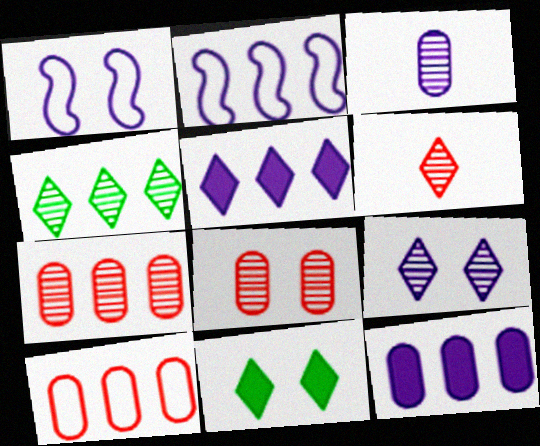[[1, 3, 5], 
[1, 8, 11], 
[4, 6, 9]]